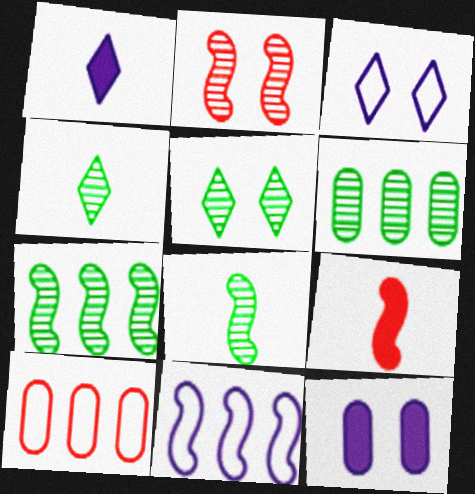[[3, 6, 9], 
[5, 6, 8]]